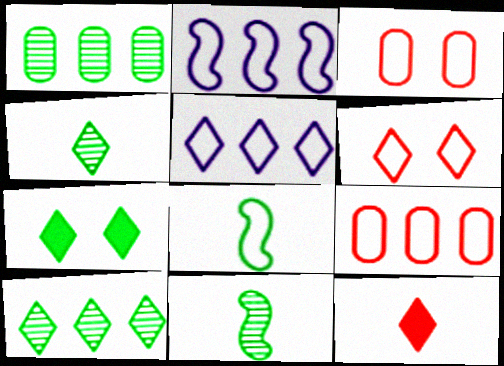[[1, 7, 8], 
[3, 5, 8]]